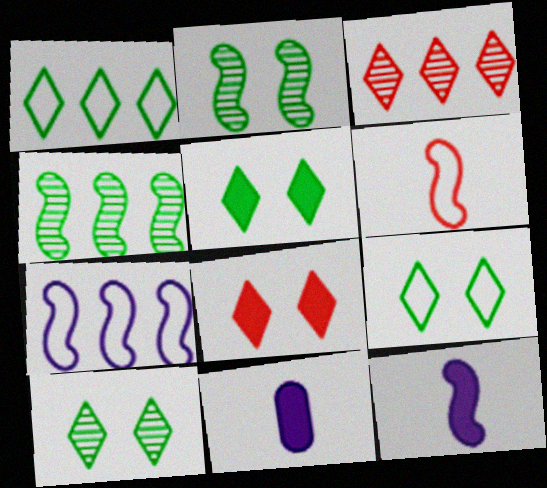[[5, 9, 10]]